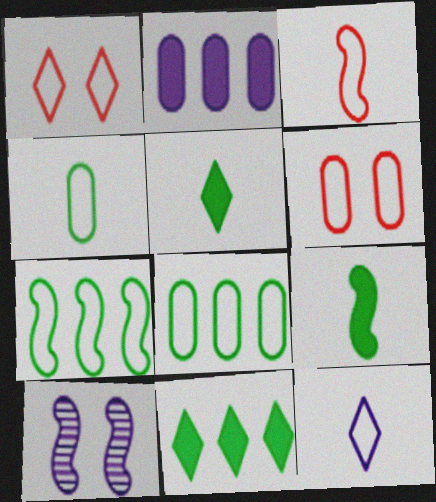[[2, 10, 12], 
[3, 4, 12], 
[6, 7, 12]]